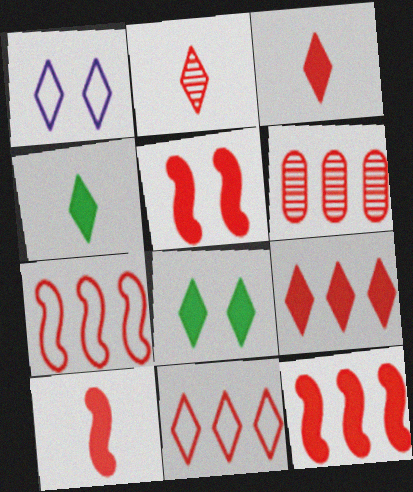[[5, 10, 12], 
[6, 7, 9], 
[6, 11, 12]]